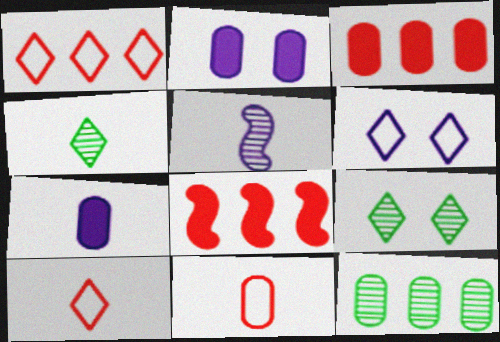[[2, 11, 12]]